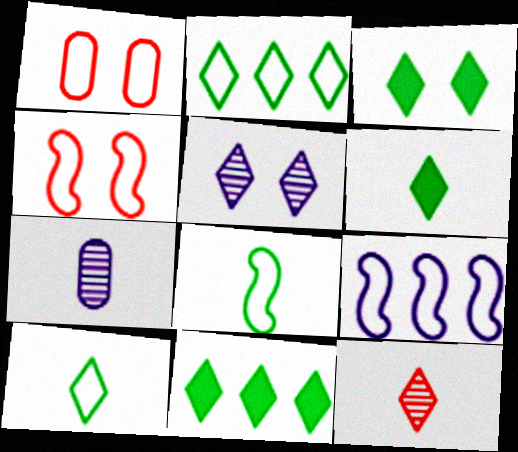[[1, 9, 10], 
[3, 6, 11], 
[4, 7, 11], 
[4, 8, 9]]